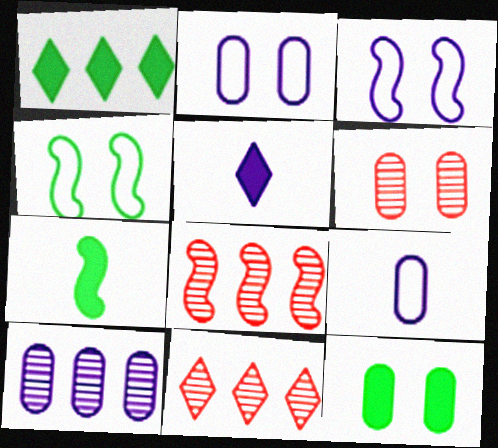[[1, 7, 12], 
[2, 6, 12], 
[2, 7, 11], 
[3, 5, 10], 
[3, 7, 8]]